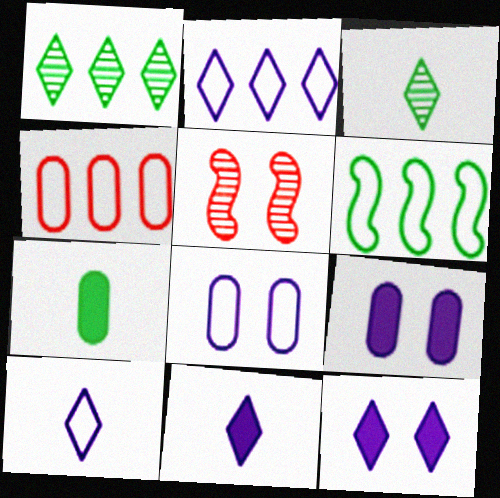[[2, 4, 6], 
[2, 5, 7]]